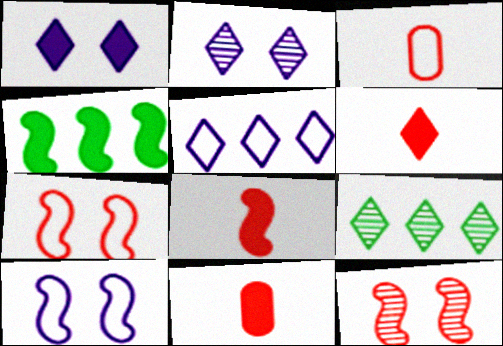[[1, 4, 11], 
[2, 3, 4], 
[6, 8, 11], 
[9, 10, 11]]